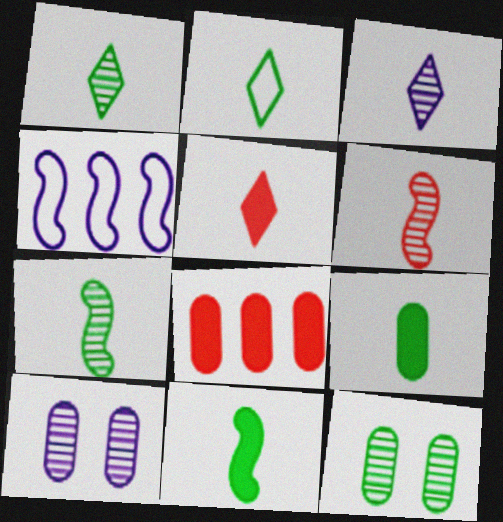[[2, 3, 5], 
[2, 7, 9], 
[4, 5, 12]]